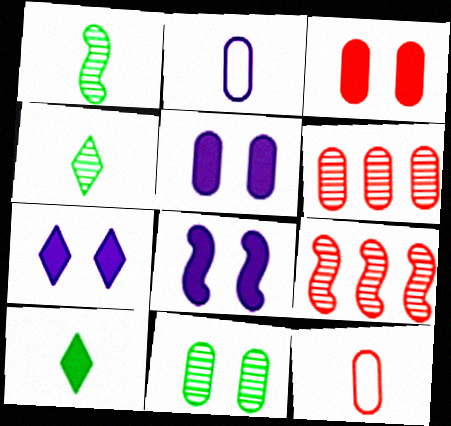[[3, 6, 12], 
[5, 7, 8]]